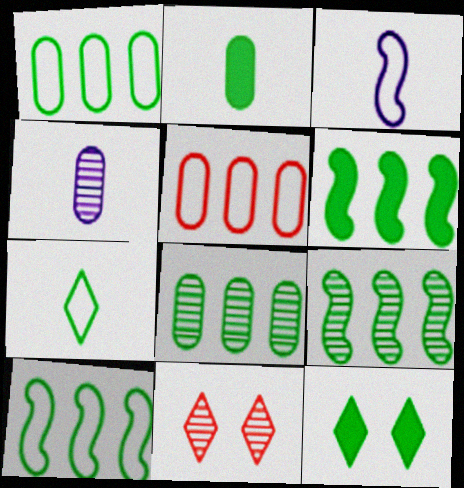[[2, 6, 12], 
[4, 9, 11], 
[6, 9, 10]]